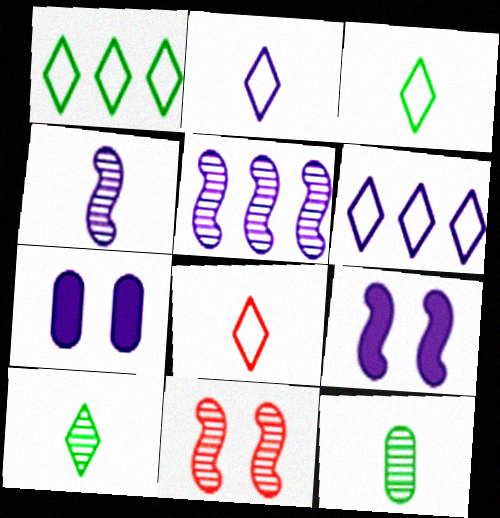[[2, 3, 8], 
[2, 5, 7], 
[4, 6, 7]]